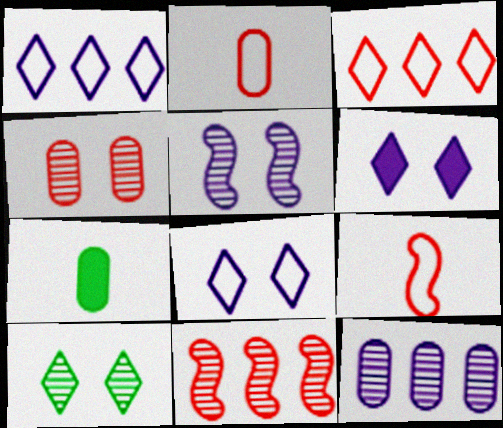[[3, 5, 7], 
[4, 5, 10], 
[7, 8, 11]]